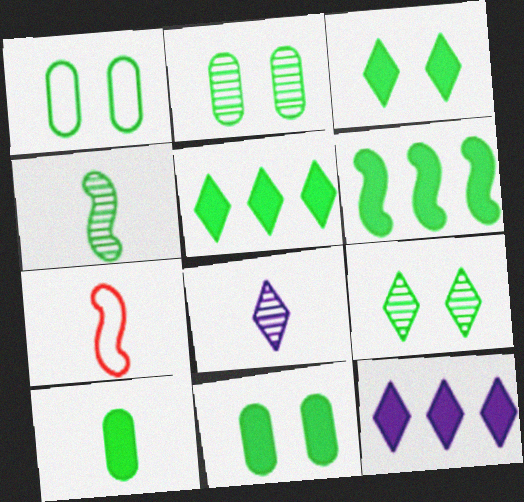[[1, 2, 11], 
[1, 4, 5], 
[2, 7, 12], 
[3, 6, 10], 
[7, 8, 10]]